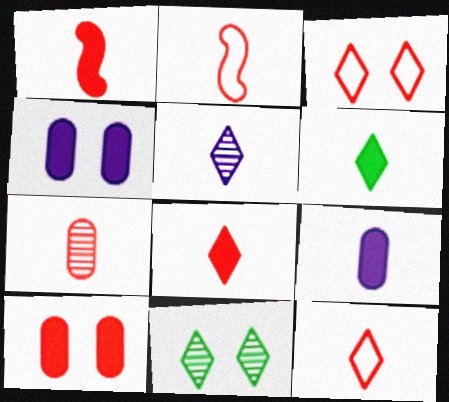[[1, 6, 9], 
[1, 7, 12], 
[2, 7, 8], 
[5, 6, 12]]